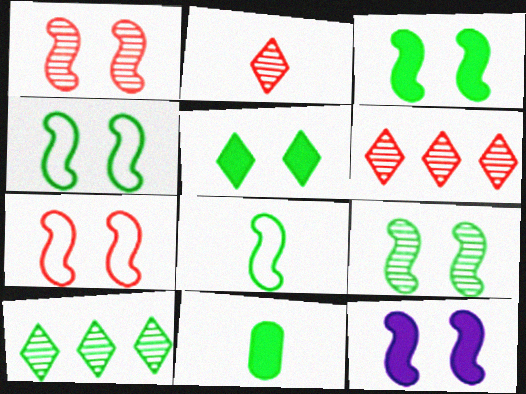[[1, 4, 12], 
[3, 4, 9], 
[4, 10, 11], 
[7, 9, 12]]